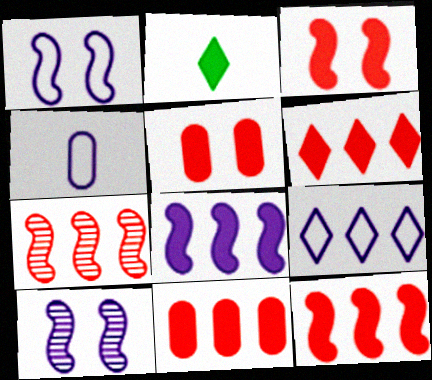[[1, 4, 9], 
[2, 5, 8], 
[6, 11, 12]]